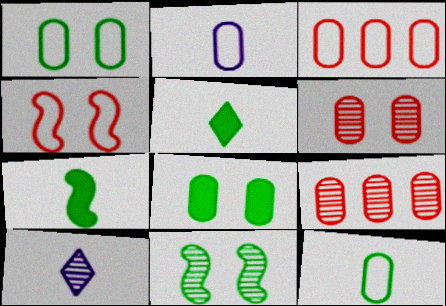[[1, 2, 3], 
[2, 8, 9], 
[9, 10, 11]]